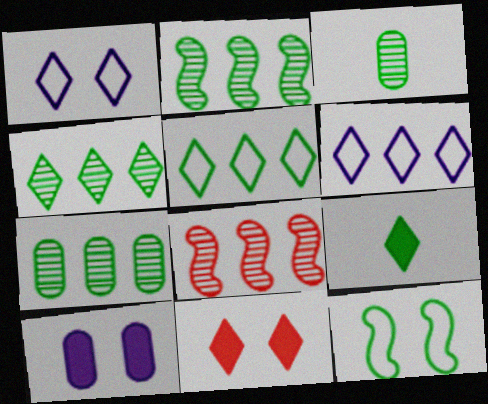[[2, 4, 7], 
[7, 9, 12]]